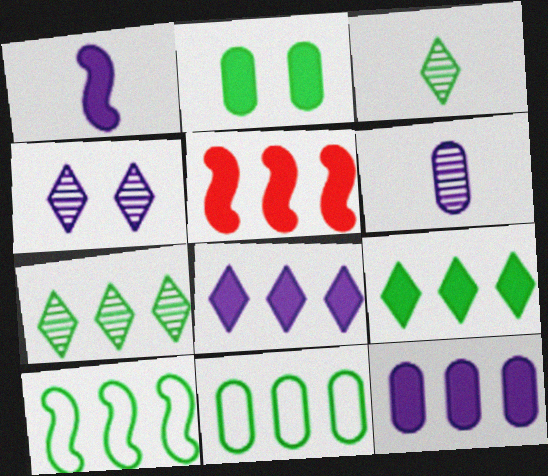[[2, 3, 10], 
[5, 9, 12]]